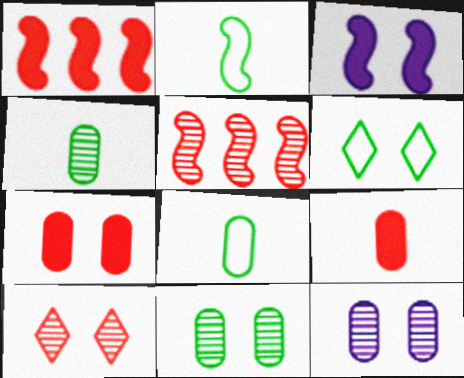[[2, 3, 5]]